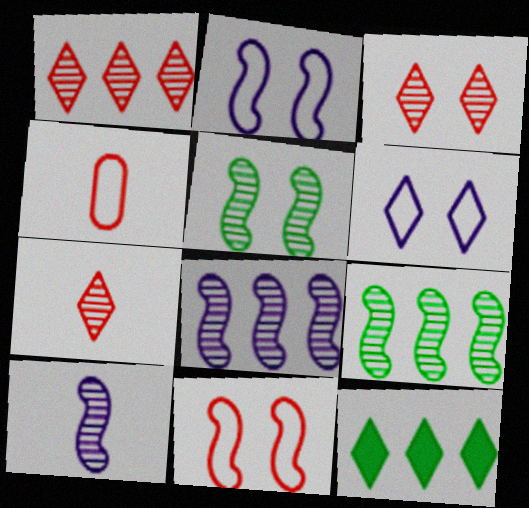[[1, 3, 7], 
[6, 7, 12]]